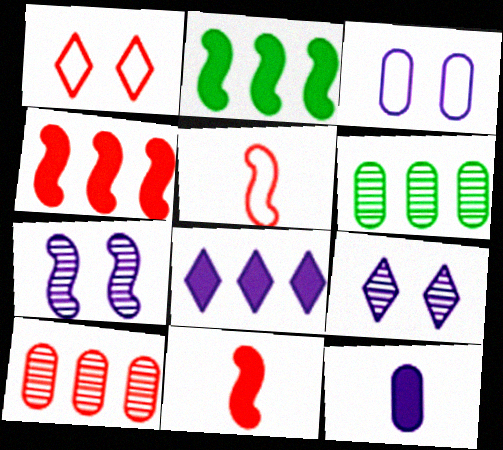[[1, 10, 11], 
[2, 5, 7]]